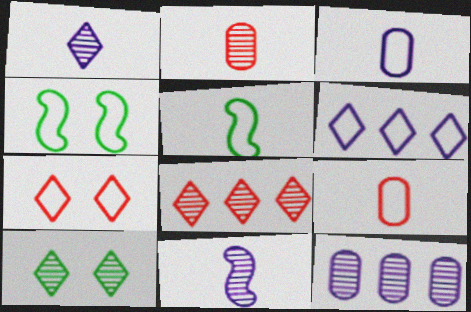[[1, 8, 10], 
[4, 6, 9]]